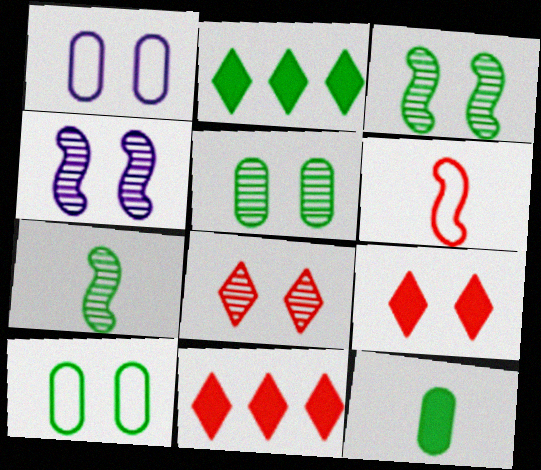[[1, 3, 9], 
[1, 7, 11], 
[2, 7, 10], 
[4, 5, 8], 
[4, 9, 10]]